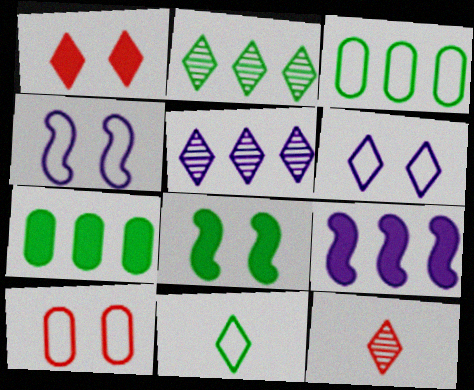[[1, 5, 11], 
[4, 7, 12]]